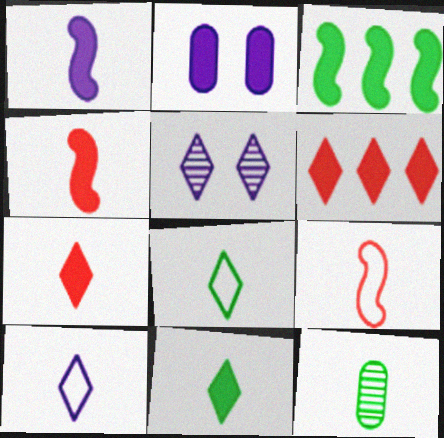[[2, 3, 7], 
[4, 10, 12], 
[5, 6, 8]]